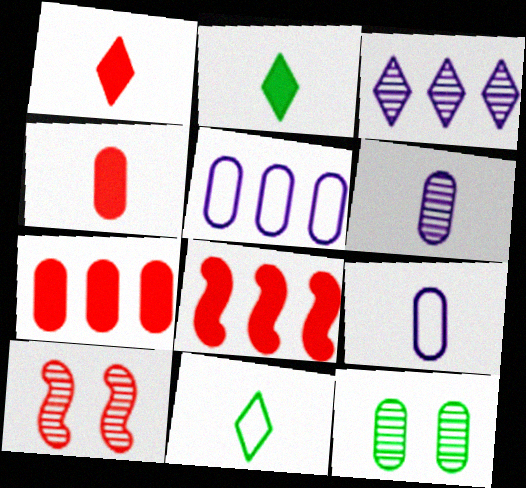[[2, 5, 10], 
[4, 5, 12], 
[7, 9, 12]]